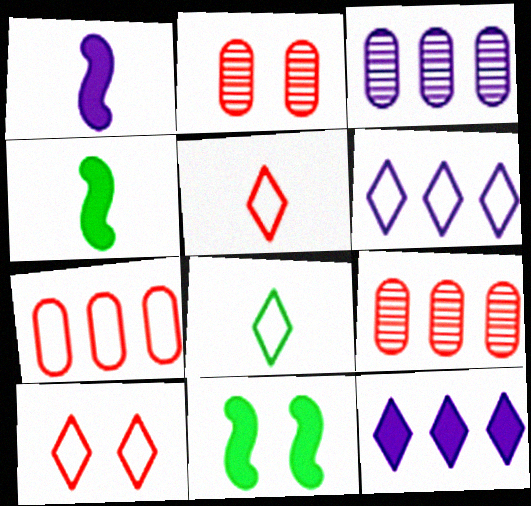[[2, 4, 6], 
[3, 4, 10], 
[3, 5, 11], 
[6, 8, 10]]